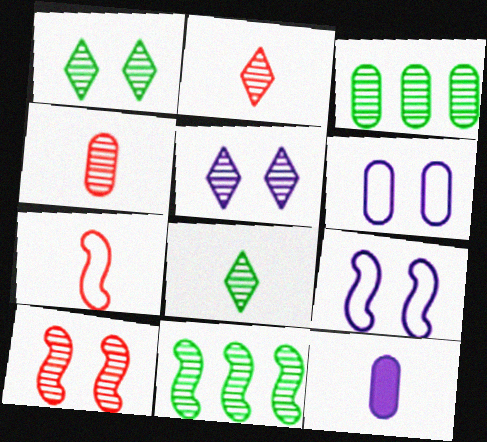[[4, 5, 11], 
[7, 8, 12]]